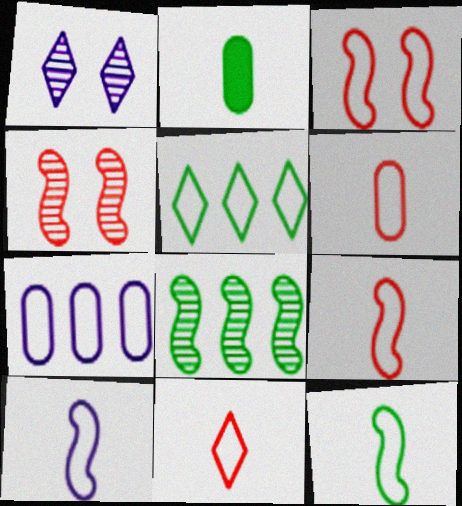[[6, 9, 11], 
[9, 10, 12]]